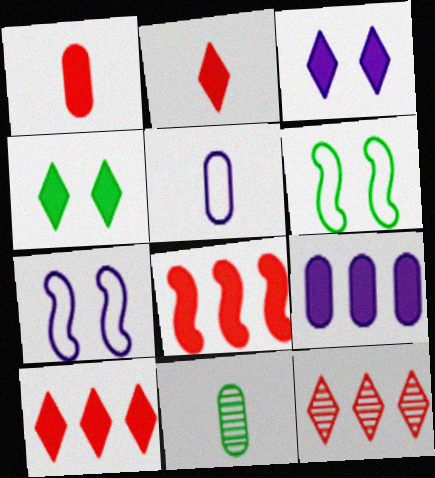[[1, 5, 11], 
[7, 10, 11]]